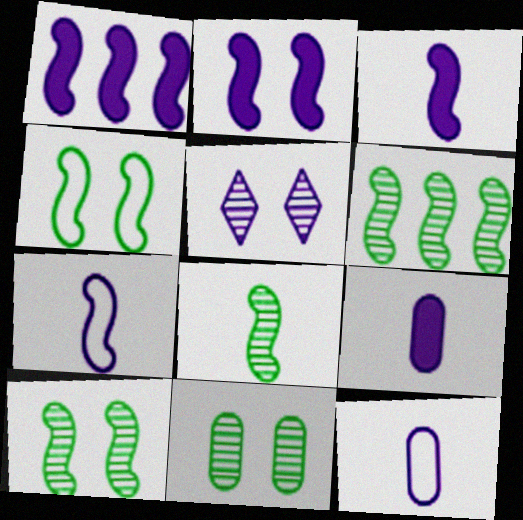[[1, 2, 3], 
[1, 5, 12], 
[6, 8, 10]]